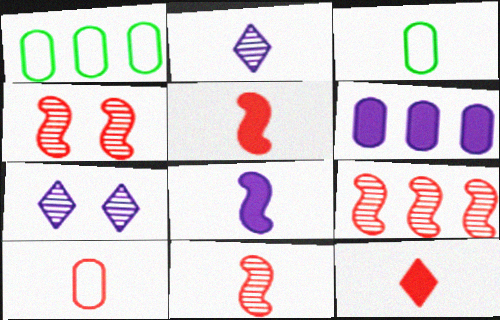[[1, 5, 7], 
[2, 3, 5], 
[4, 9, 11], 
[10, 11, 12]]